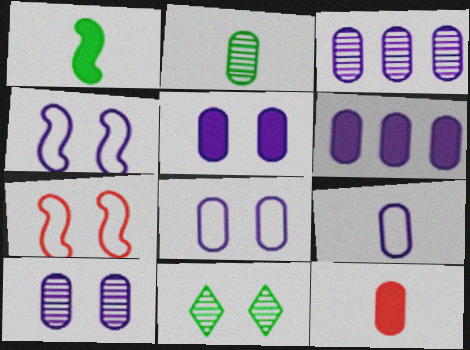[[2, 9, 12], 
[3, 5, 9], 
[5, 7, 11], 
[5, 8, 10], 
[6, 9, 10]]